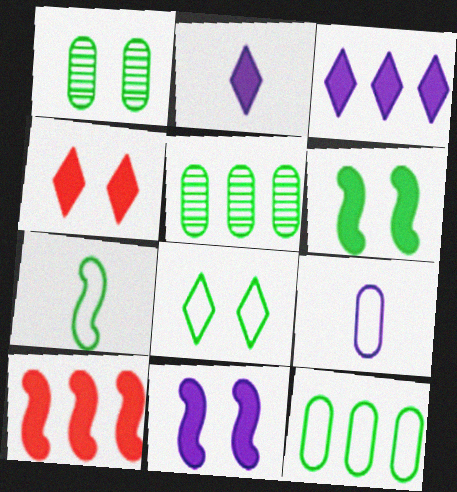[[1, 6, 8], 
[7, 8, 12]]